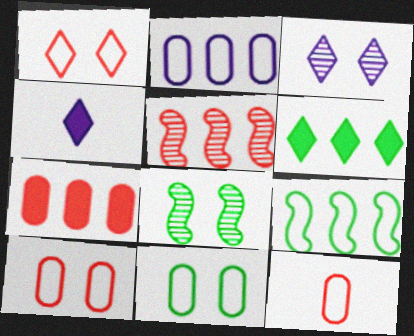[[2, 5, 6], 
[2, 11, 12], 
[4, 5, 11]]